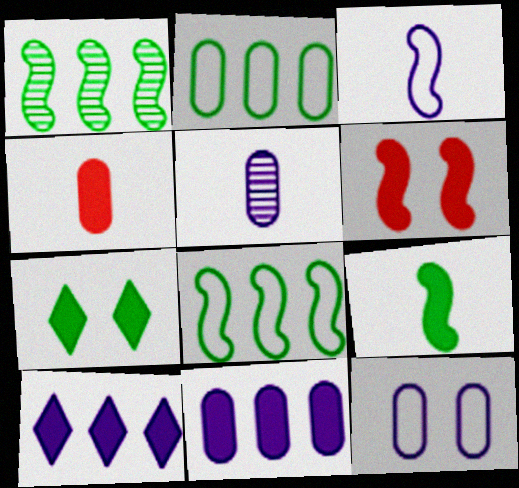[[1, 3, 6], 
[5, 11, 12]]